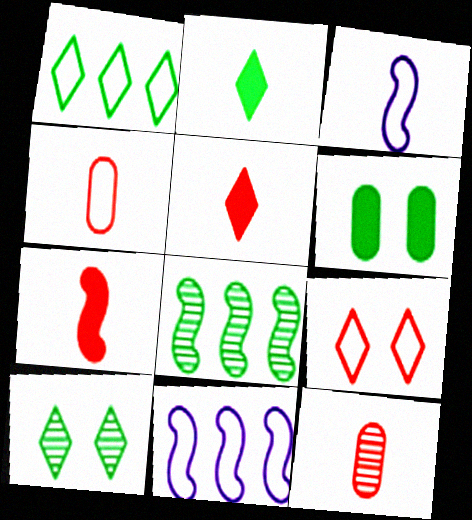[[1, 2, 10], 
[2, 3, 12]]